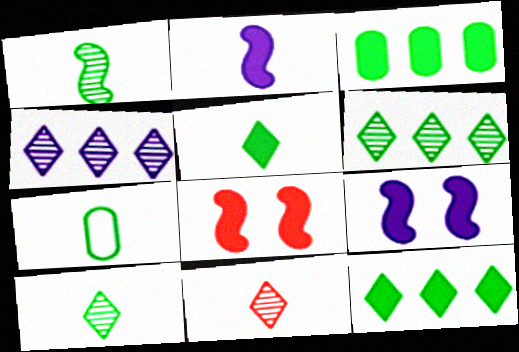[[1, 5, 7], 
[2, 7, 11], 
[4, 7, 8]]